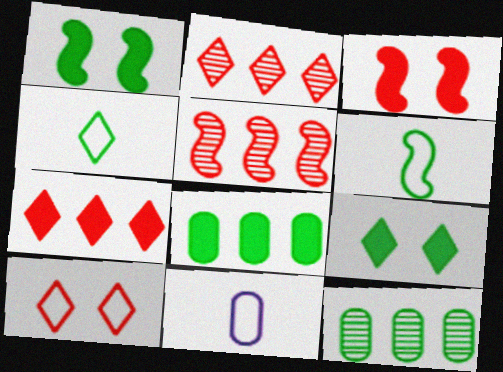[[1, 2, 11], 
[1, 4, 12], 
[5, 9, 11], 
[6, 9, 12]]